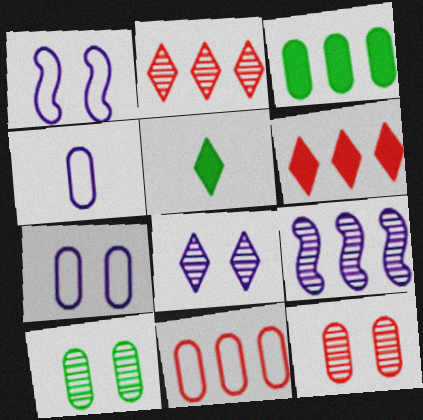[[3, 4, 12]]